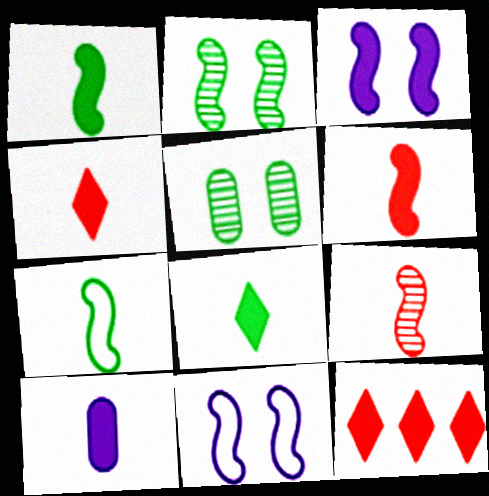[[1, 4, 10], 
[6, 8, 10]]